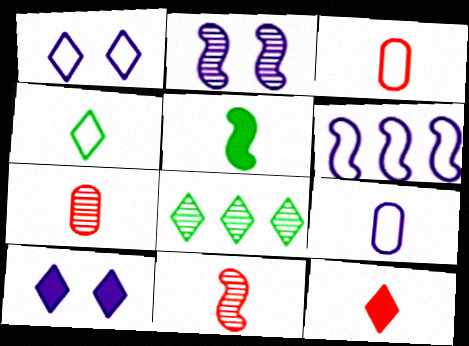[[1, 6, 9], 
[1, 8, 12], 
[2, 7, 8], 
[3, 11, 12]]